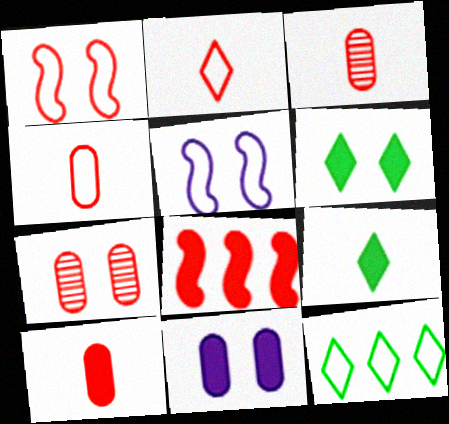[[2, 7, 8], 
[3, 4, 10], 
[4, 5, 12], 
[5, 6, 7], 
[8, 9, 11]]